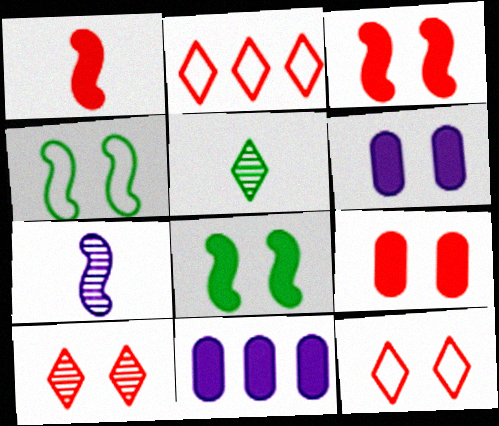[[4, 6, 10]]